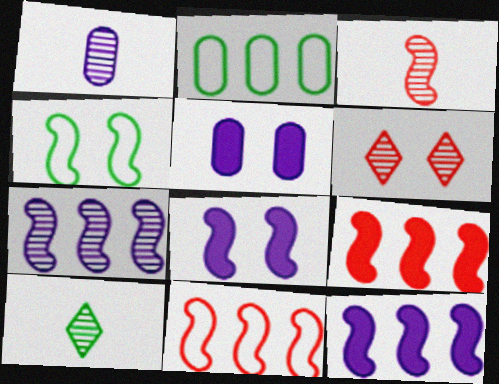[[1, 3, 10], 
[3, 4, 12], 
[4, 5, 6], 
[5, 10, 11]]